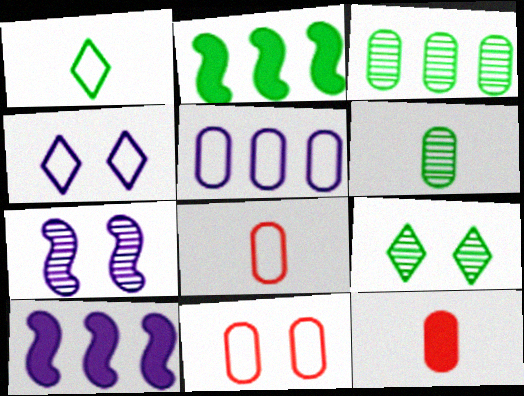[[8, 9, 10]]